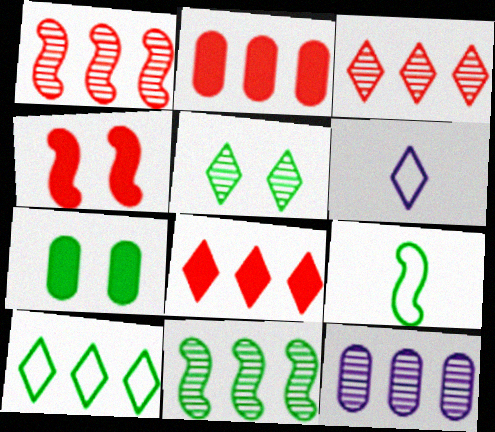[[1, 6, 7], 
[3, 11, 12], 
[5, 6, 8]]